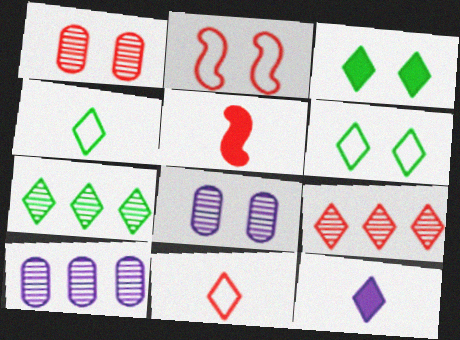[[2, 3, 8], 
[3, 4, 7], 
[5, 6, 10], 
[6, 9, 12]]